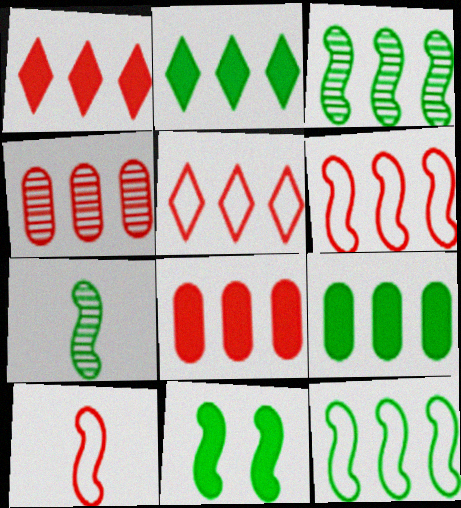[[1, 4, 6], 
[7, 11, 12]]